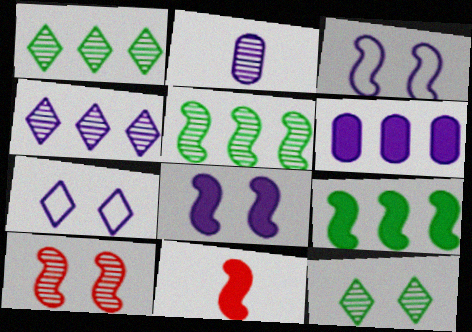[[1, 2, 10], 
[3, 5, 11], 
[8, 9, 11]]